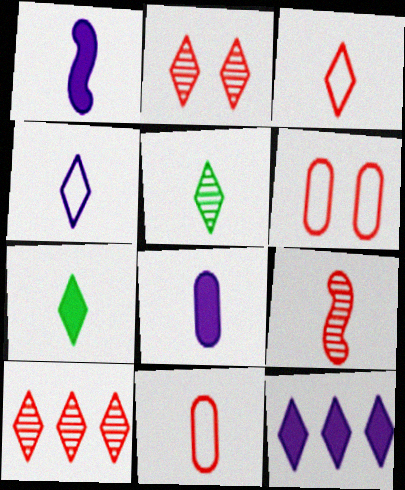[[1, 5, 11]]